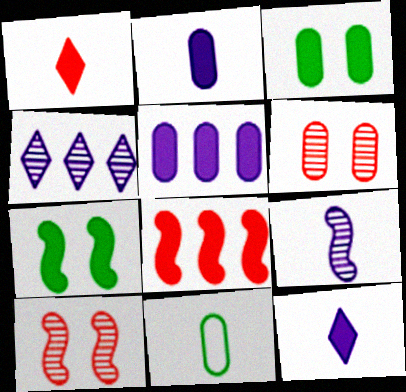[[1, 5, 7], 
[1, 9, 11], 
[3, 8, 12], 
[5, 6, 11]]